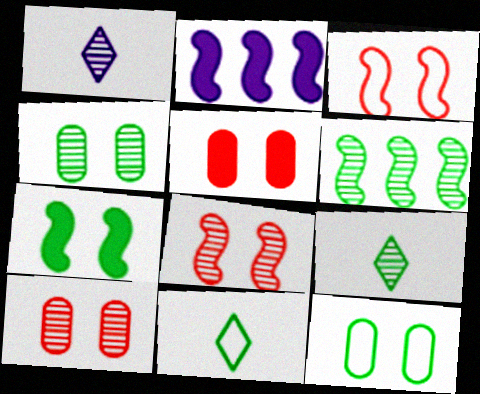[[1, 6, 10], 
[2, 10, 11], 
[4, 6, 9]]